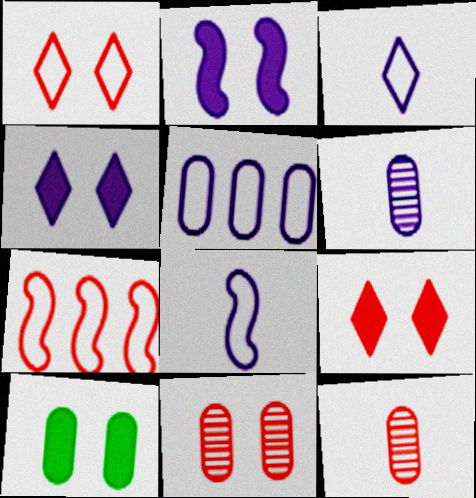[[2, 9, 10], 
[5, 10, 12], 
[7, 9, 12]]